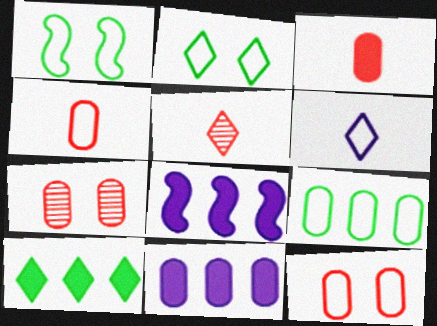[[1, 5, 11]]